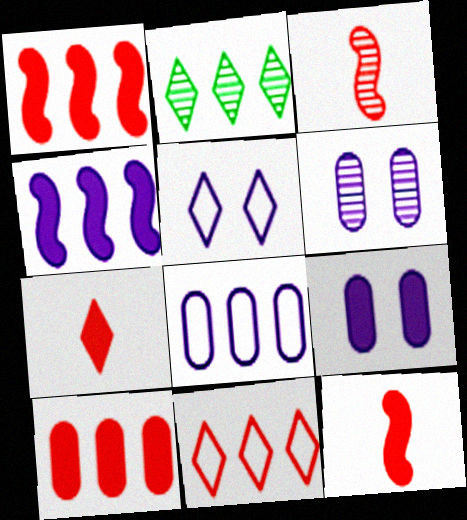[[1, 2, 8], 
[2, 3, 6], 
[2, 5, 7]]